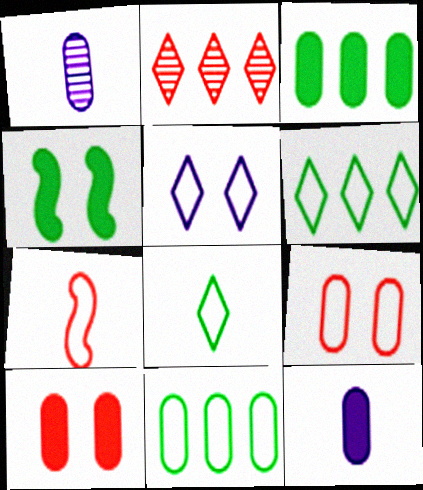[[1, 3, 9], 
[1, 10, 11], 
[2, 7, 10], 
[3, 10, 12], 
[5, 7, 11]]